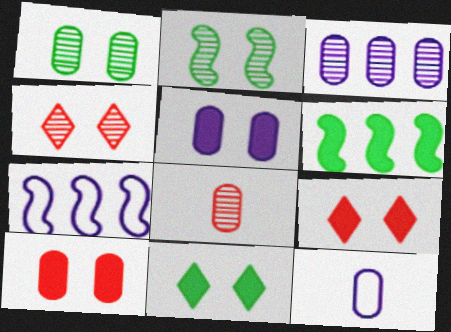[[1, 3, 8], 
[3, 5, 12], 
[4, 6, 12], 
[7, 8, 11]]